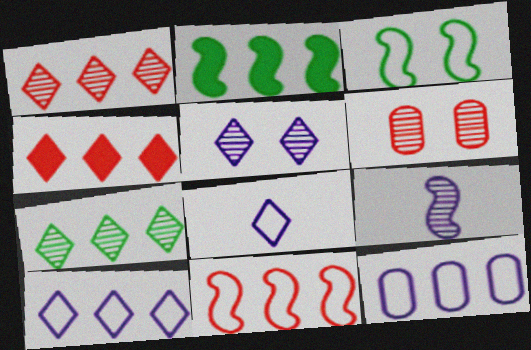[[1, 2, 12], 
[2, 6, 8], 
[4, 7, 10], 
[6, 7, 9]]